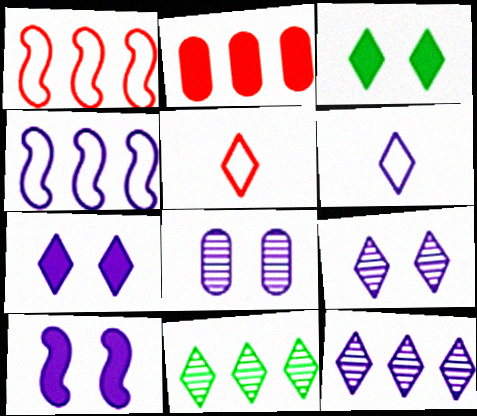[[2, 4, 11], 
[3, 5, 12], 
[5, 7, 11], 
[6, 7, 12]]